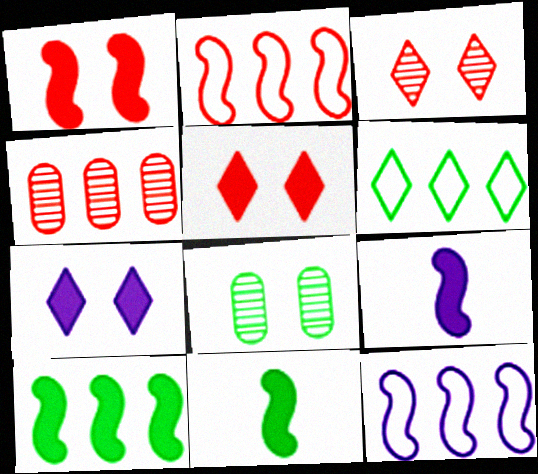[[1, 9, 10], 
[6, 8, 11]]